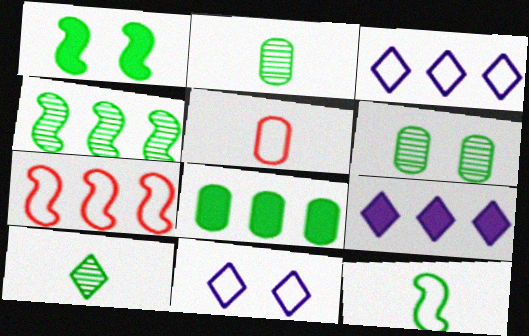[[1, 4, 12], 
[4, 6, 10]]